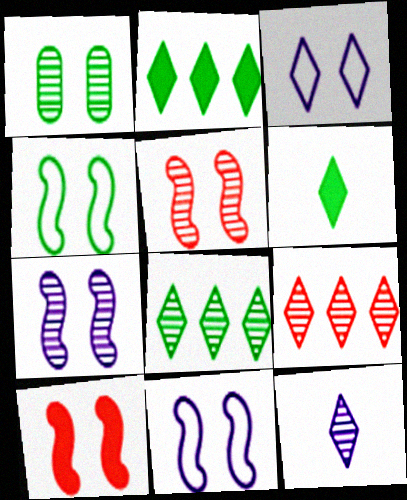[[1, 3, 10], 
[3, 6, 9], 
[4, 7, 10]]